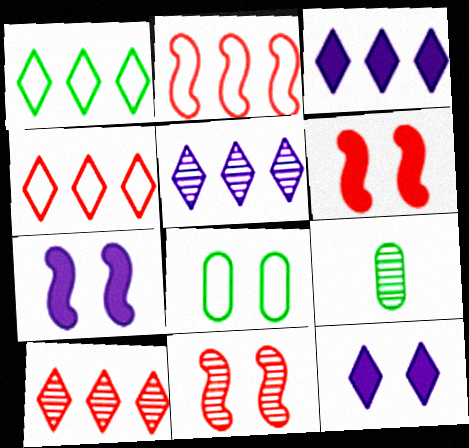[[1, 3, 10], 
[2, 9, 12], 
[4, 7, 9], 
[5, 9, 11], 
[8, 11, 12]]